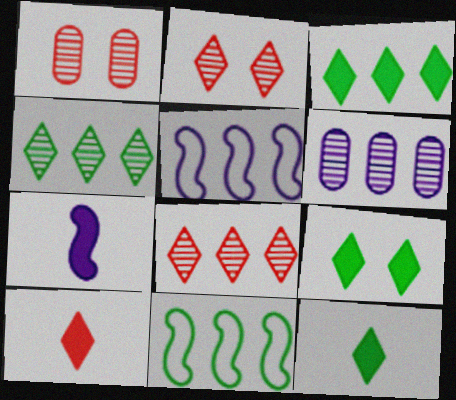[[1, 5, 12], 
[3, 9, 12]]